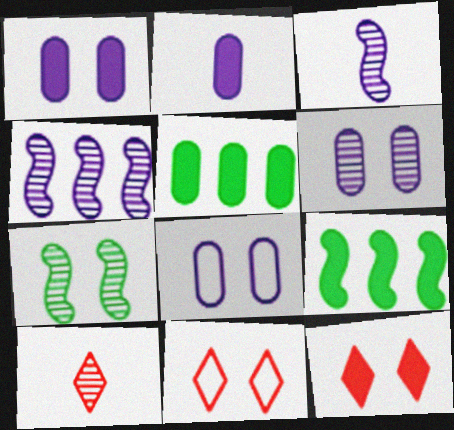[[1, 6, 8], 
[1, 7, 11], 
[2, 9, 12], 
[3, 5, 11], 
[7, 8, 12], 
[8, 9, 10]]